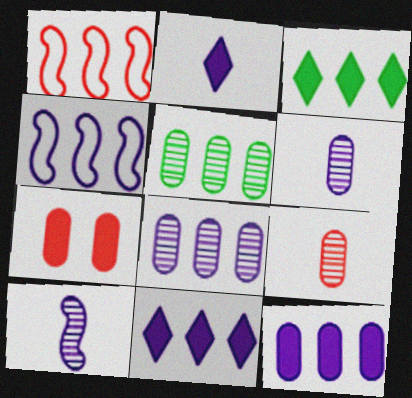[[1, 3, 8], 
[1, 5, 11], 
[4, 8, 11]]